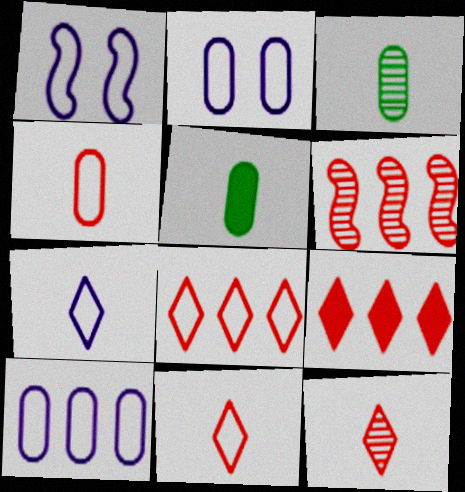[[1, 3, 9], 
[1, 7, 10]]